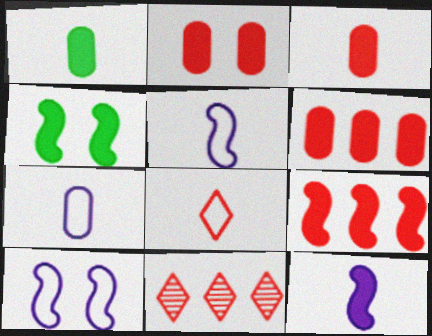[[1, 10, 11], 
[2, 3, 6], 
[4, 7, 11], 
[4, 9, 12]]